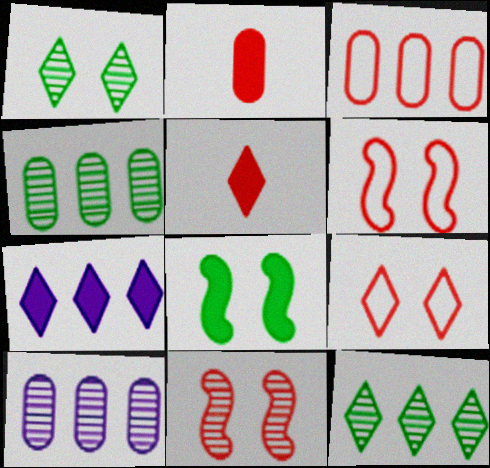[[2, 7, 8], 
[3, 5, 11]]